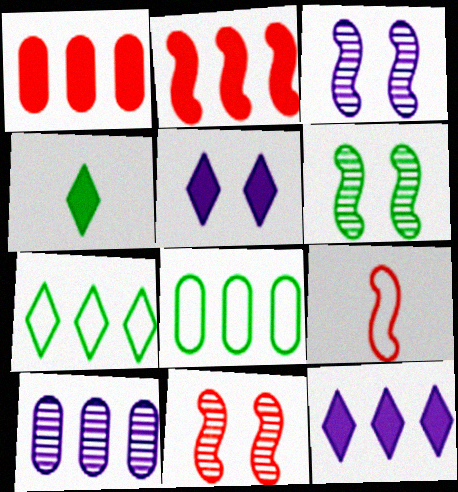[[1, 8, 10], 
[2, 7, 10], 
[2, 9, 11], 
[3, 6, 11], 
[4, 6, 8]]